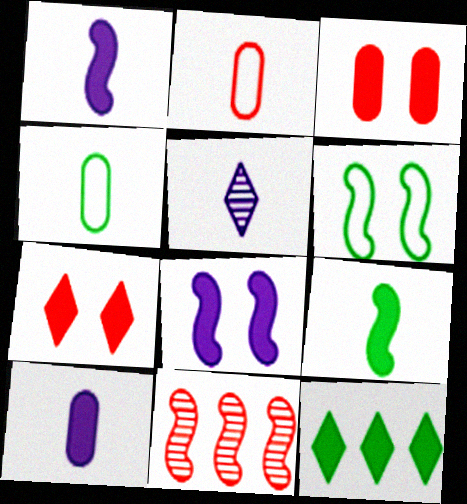[[1, 3, 12], 
[1, 6, 11], 
[2, 5, 9], 
[2, 7, 11]]